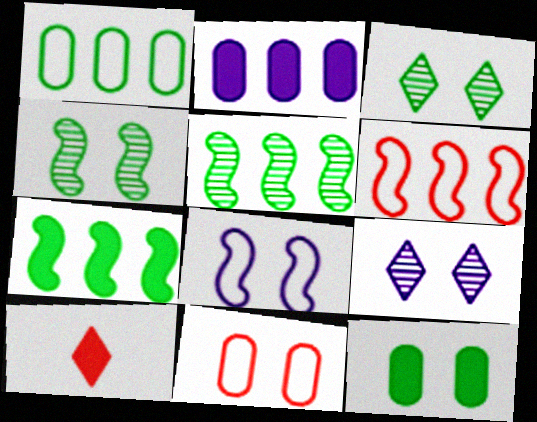[]